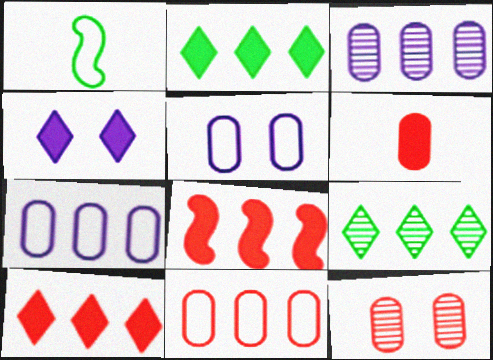[[6, 11, 12], 
[7, 8, 9]]